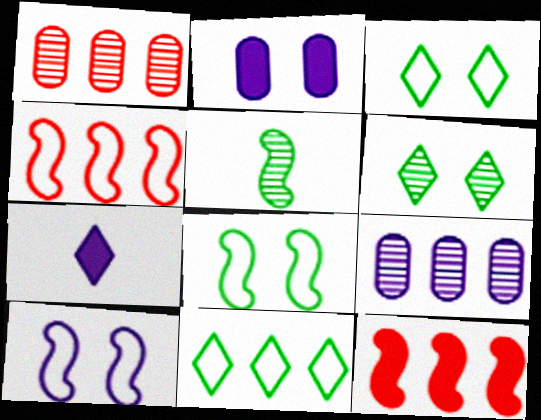[[1, 7, 8], 
[5, 10, 12], 
[7, 9, 10], 
[9, 11, 12]]